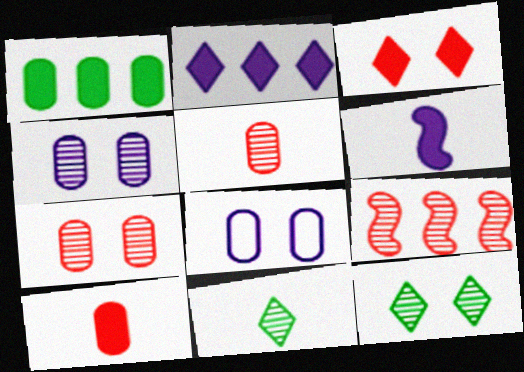[[1, 3, 6], 
[1, 5, 8], 
[4, 9, 11]]